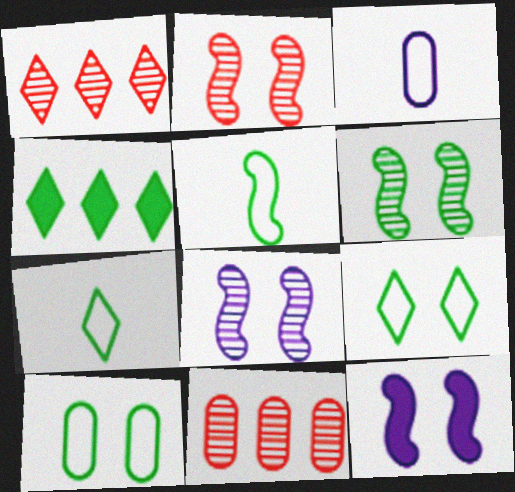[[2, 3, 4], 
[2, 6, 8], 
[7, 11, 12]]